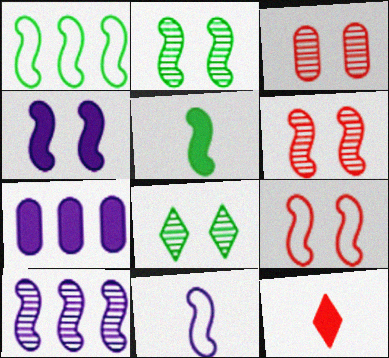[[1, 2, 5], 
[1, 9, 11], 
[2, 4, 9], 
[4, 10, 11], 
[5, 9, 10]]